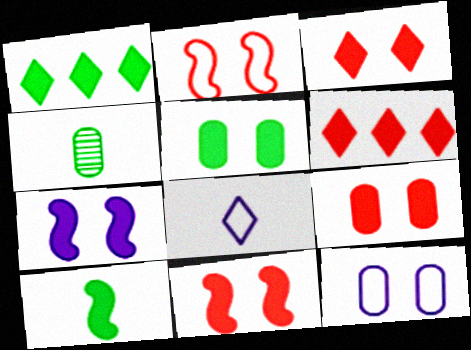[[1, 5, 10], 
[3, 5, 7], 
[3, 9, 11]]